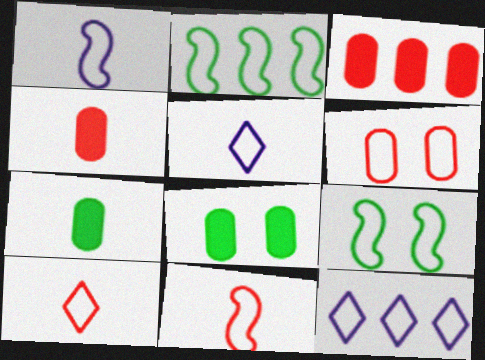[[2, 5, 6]]